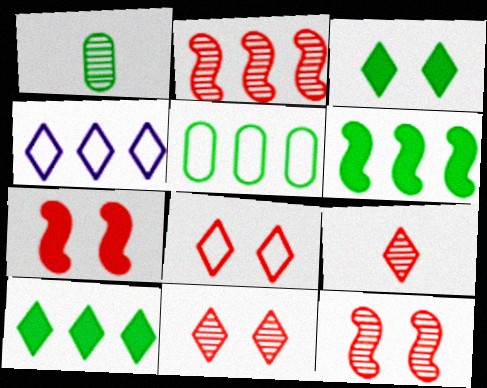[[1, 4, 7], 
[3, 4, 9]]